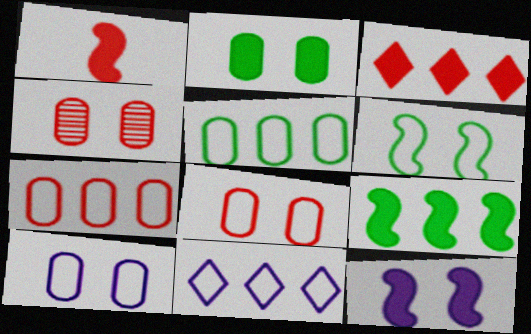[[1, 9, 12], 
[2, 4, 10]]